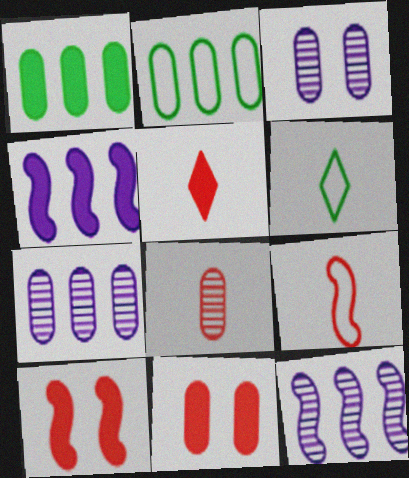[[5, 8, 9], 
[6, 7, 10], 
[6, 11, 12]]